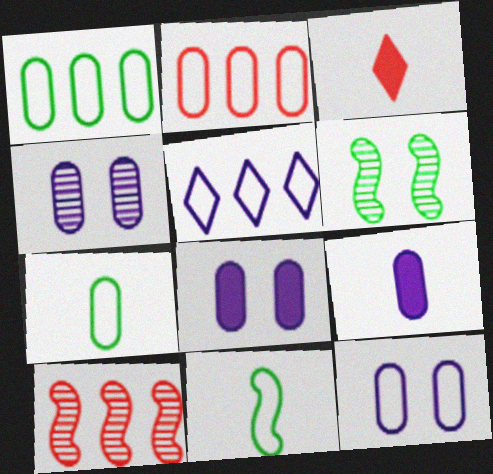[[2, 7, 12], 
[4, 8, 12]]